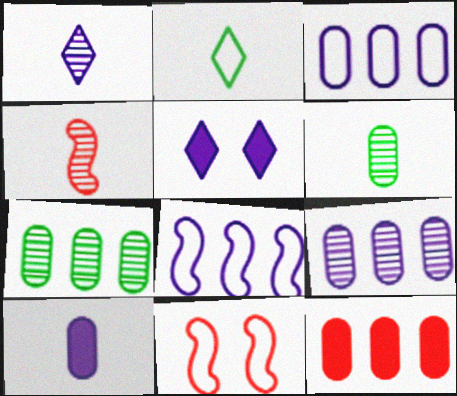[[1, 4, 6], 
[2, 3, 11], 
[2, 4, 10], 
[3, 7, 12]]